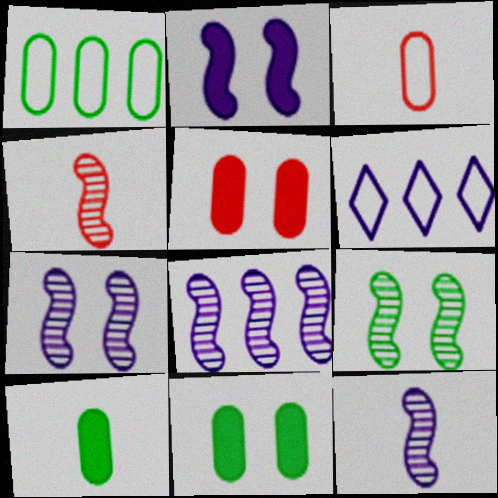[[4, 6, 11], 
[4, 8, 9], 
[7, 8, 12]]